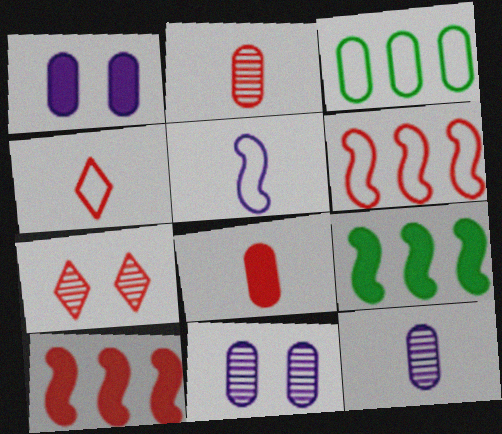[[1, 2, 3], 
[3, 8, 11], 
[4, 9, 11], 
[6, 7, 8]]